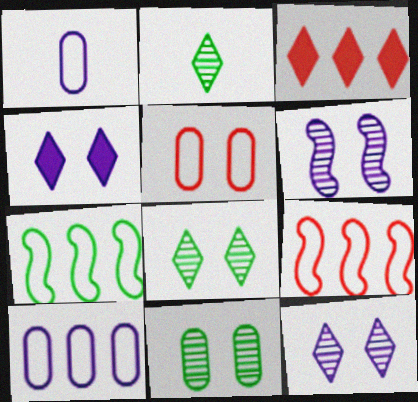[]